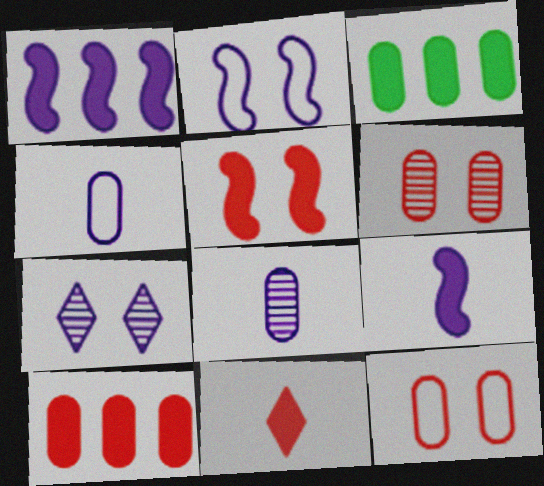[[1, 4, 7], 
[3, 4, 6], 
[3, 8, 12], 
[5, 10, 11]]